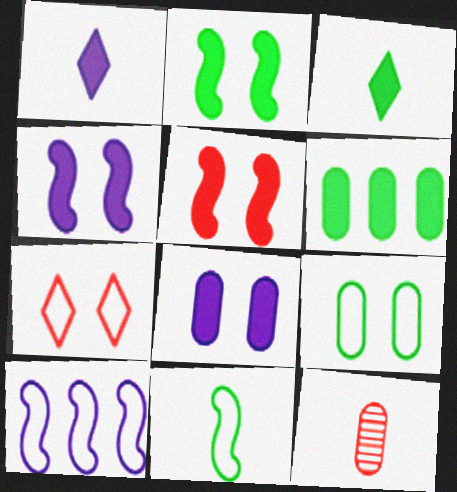[[1, 5, 6], 
[1, 11, 12], 
[2, 3, 6], 
[2, 4, 5]]